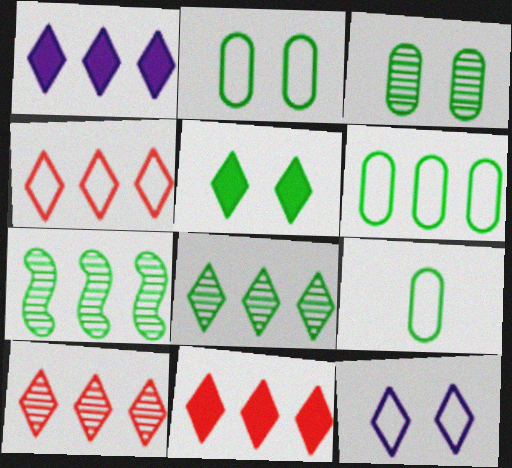[[1, 4, 8], 
[2, 6, 9], 
[4, 10, 11], 
[5, 7, 9]]